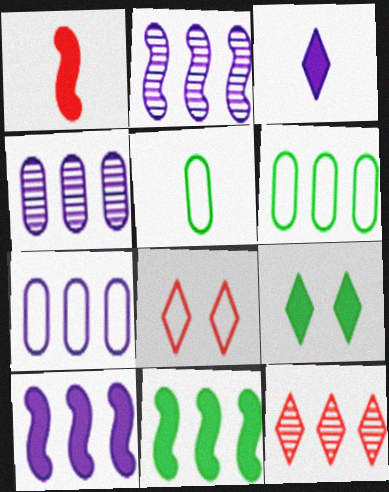[[6, 10, 12], 
[7, 11, 12]]